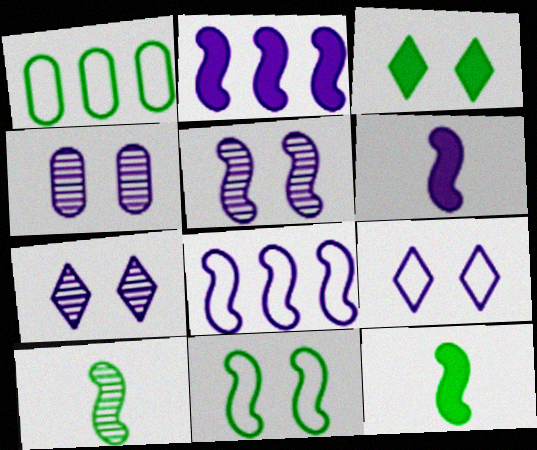[[1, 3, 10], 
[4, 5, 7], 
[5, 6, 8]]